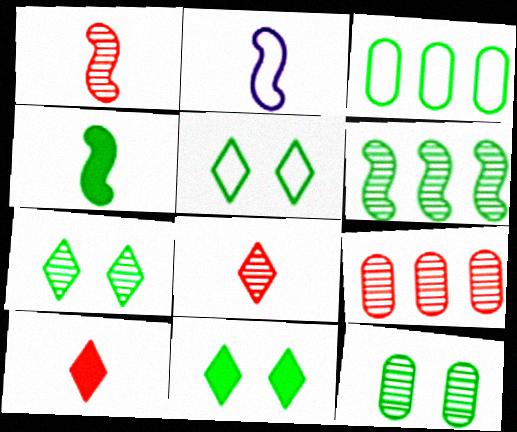[[1, 2, 4], 
[2, 9, 11], 
[3, 4, 7], 
[5, 7, 11]]